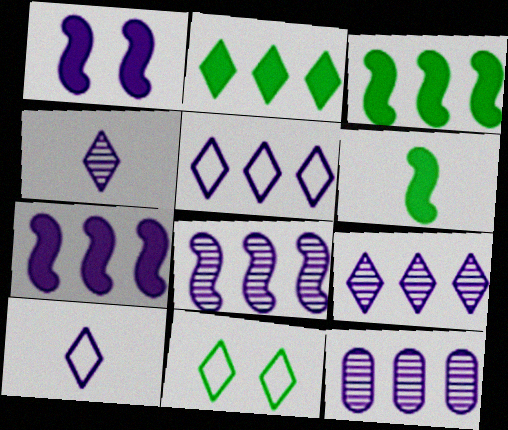[[1, 10, 12], 
[5, 7, 12], 
[8, 9, 12]]